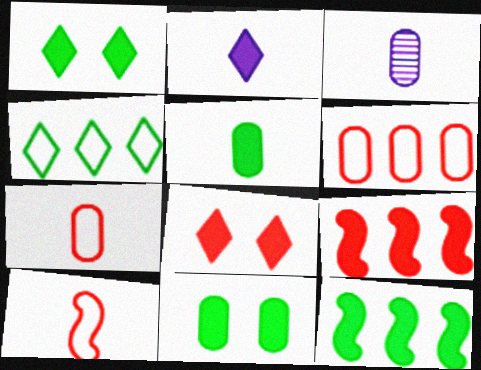[[1, 5, 12], 
[2, 9, 11], 
[3, 5, 7], 
[3, 6, 11]]